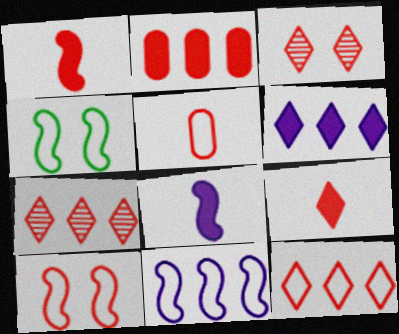[[3, 9, 12], 
[5, 10, 12]]